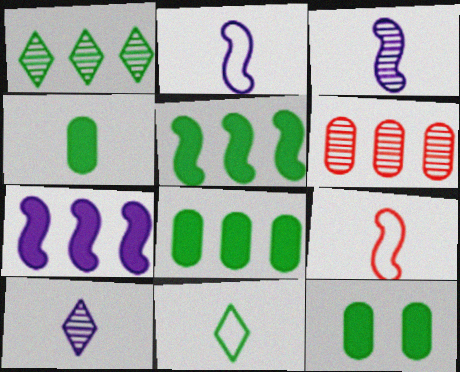[[4, 8, 12], 
[4, 9, 10]]